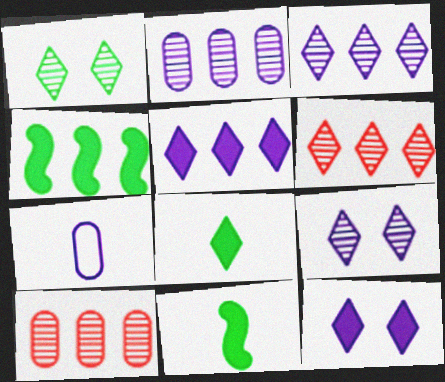[]